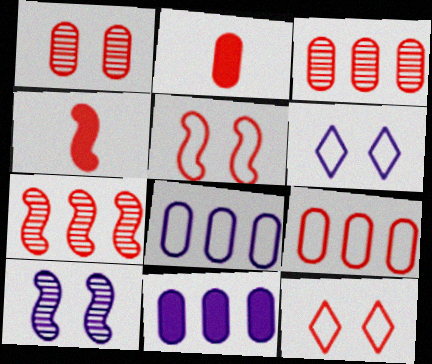[[1, 2, 9], 
[2, 7, 12], 
[3, 4, 12], 
[4, 5, 7]]